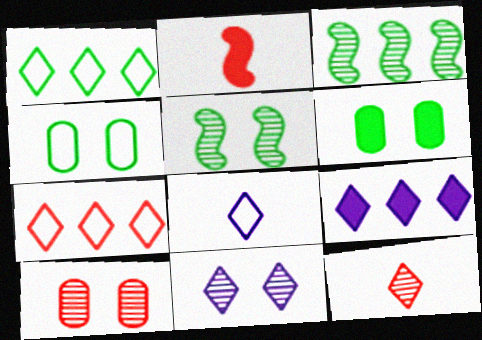[[2, 6, 9], 
[2, 7, 10], 
[5, 10, 11], 
[8, 9, 11]]